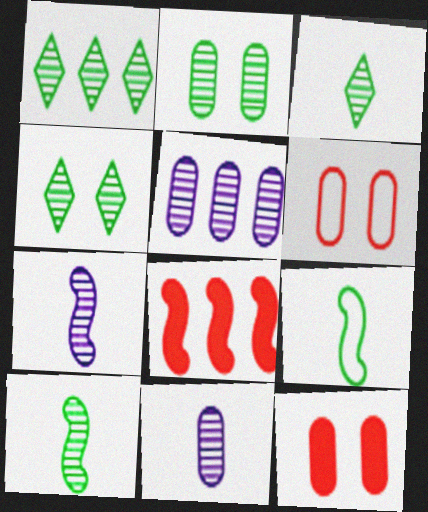[[1, 2, 10], 
[1, 3, 4]]